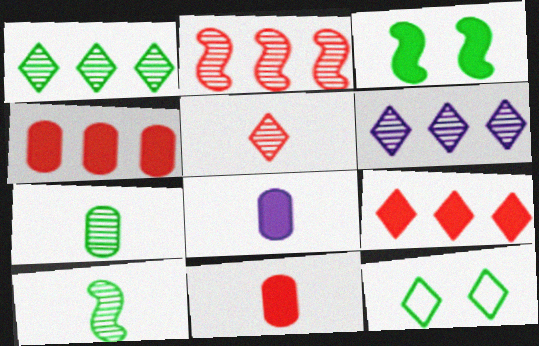[[2, 8, 12], 
[3, 8, 9]]